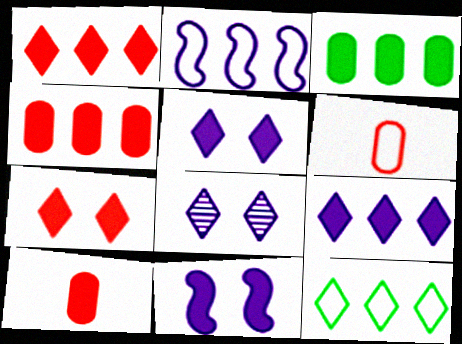[]